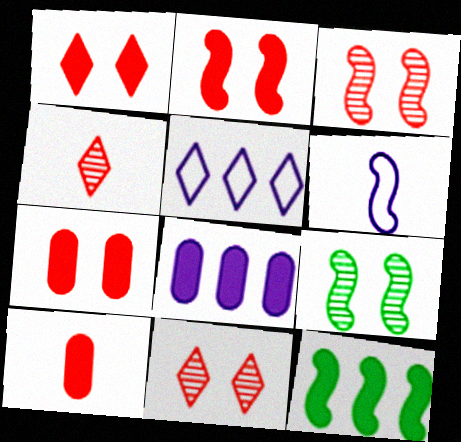[[1, 2, 7], 
[3, 6, 12], 
[5, 9, 10]]